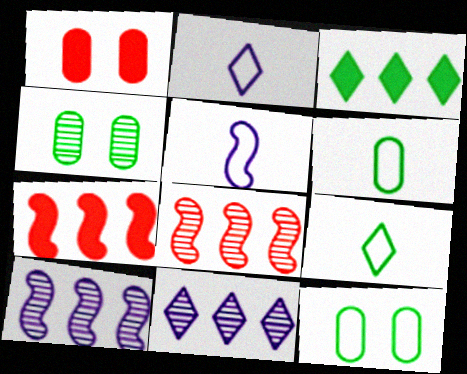[[1, 9, 10], 
[2, 4, 7]]